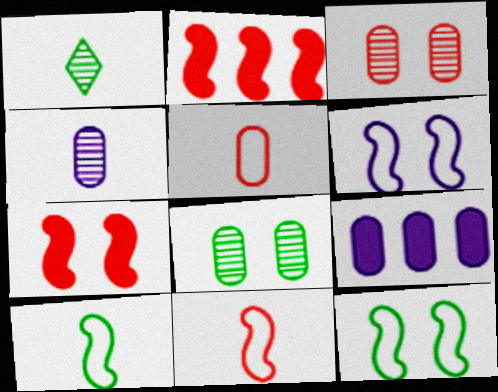[[5, 8, 9]]